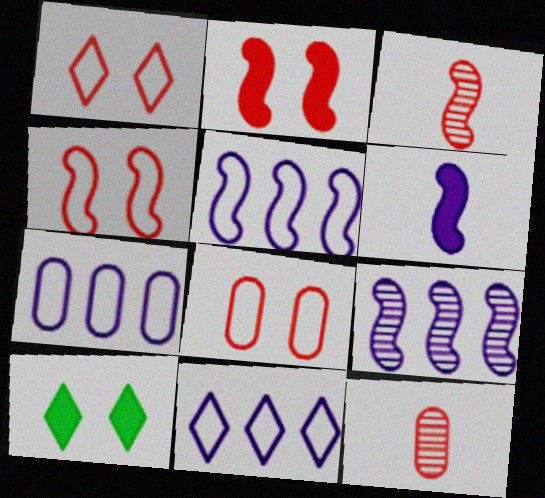[[1, 4, 8], 
[3, 7, 10], 
[5, 7, 11], 
[5, 10, 12]]